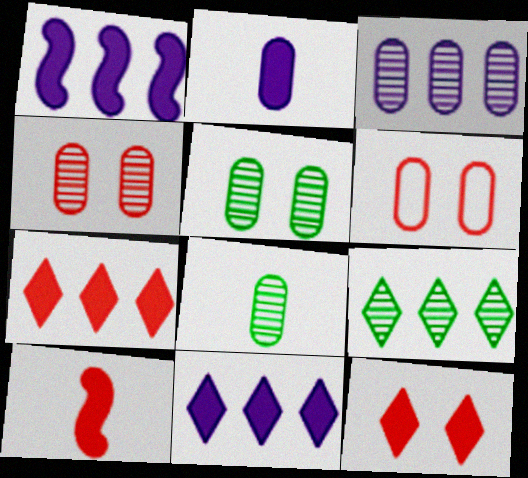[[3, 4, 8]]